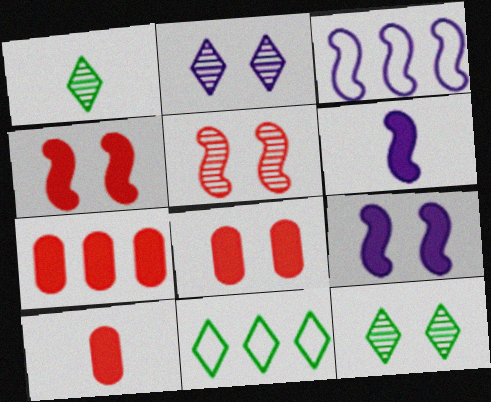[[1, 3, 8], 
[3, 10, 12], 
[7, 8, 10]]